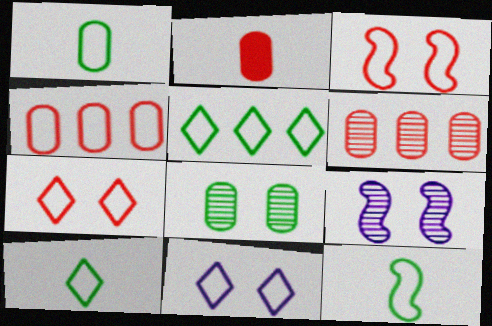[[1, 10, 12], 
[2, 5, 9], 
[4, 11, 12]]